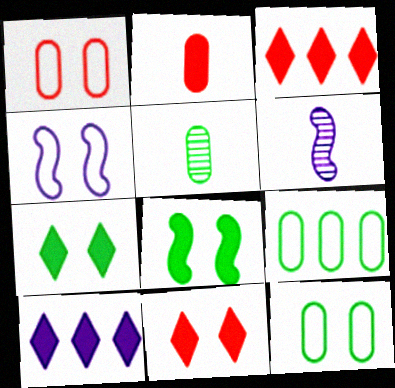[[2, 8, 10], 
[3, 4, 5], 
[3, 6, 12], 
[6, 9, 11]]